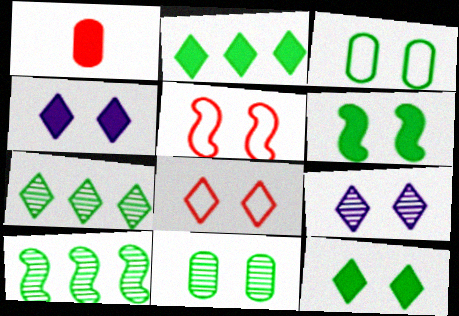[[4, 5, 11], 
[8, 9, 12]]